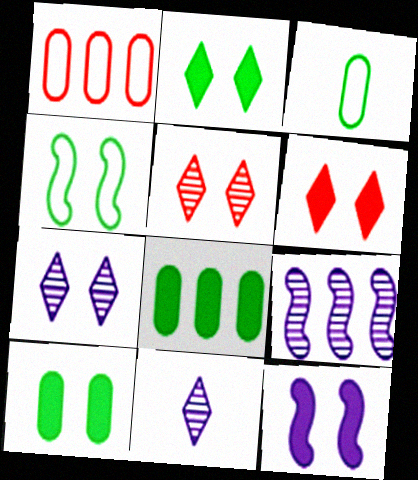[[3, 6, 9], 
[6, 10, 12]]